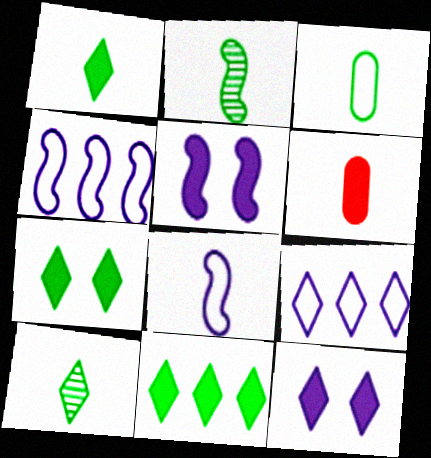[[1, 2, 3], 
[1, 7, 11], 
[5, 6, 11], 
[6, 8, 10]]